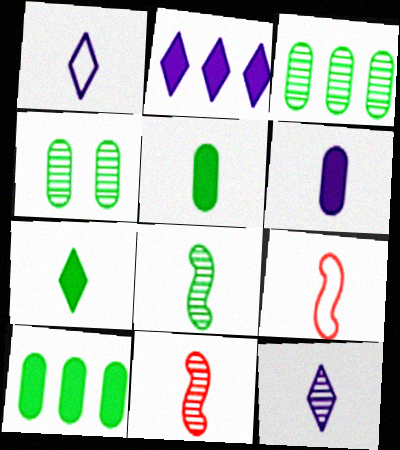[[1, 5, 11], 
[2, 4, 9], 
[5, 9, 12]]